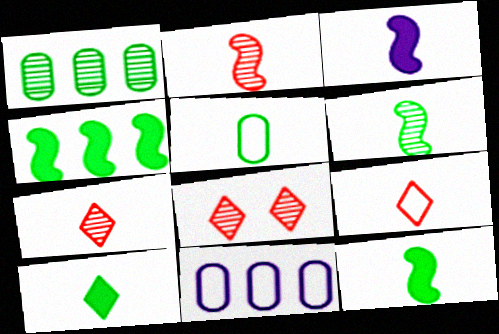[[3, 5, 7], 
[5, 6, 10], 
[8, 11, 12]]